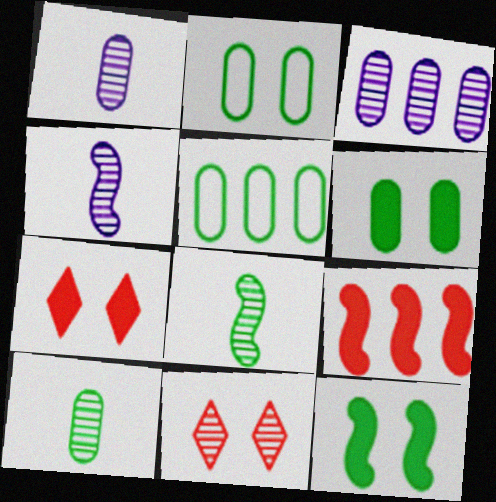[[3, 8, 11], 
[4, 5, 7], 
[5, 6, 10]]